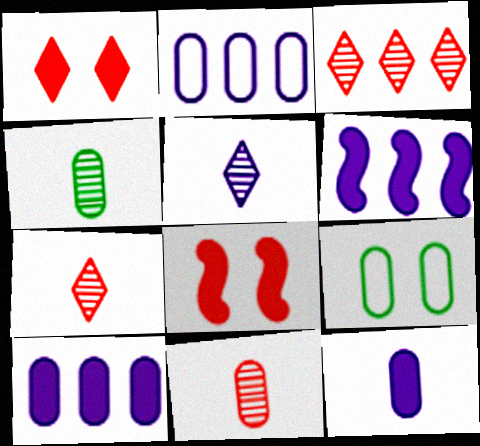[[6, 7, 9], 
[9, 10, 11]]